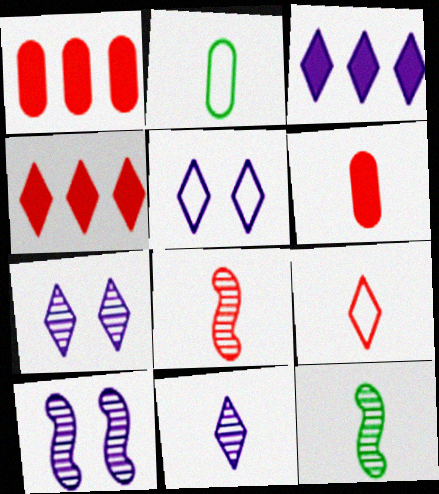[[1, 5, 12], 
[2, 4, 10], 
[3, 5, 11], 
[6, 8, 9]]